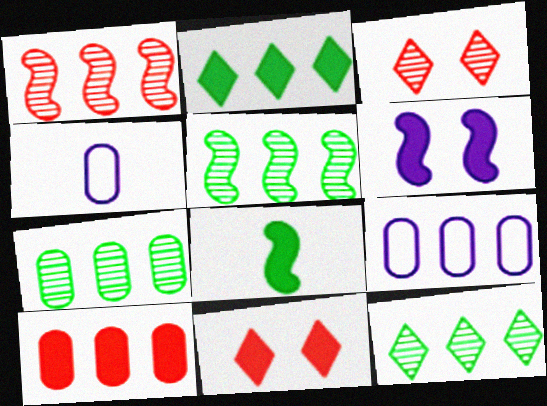[[1, 2, 9], 
[3, 8, 9], 
[4, 5, 11], 
[5, 7, 12], 
[7, 9, 10]]